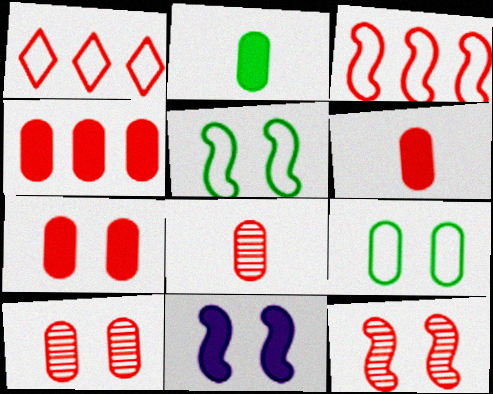[[1, 6, 12], 
[4, 6, 7], 
[5, 11, 12]]